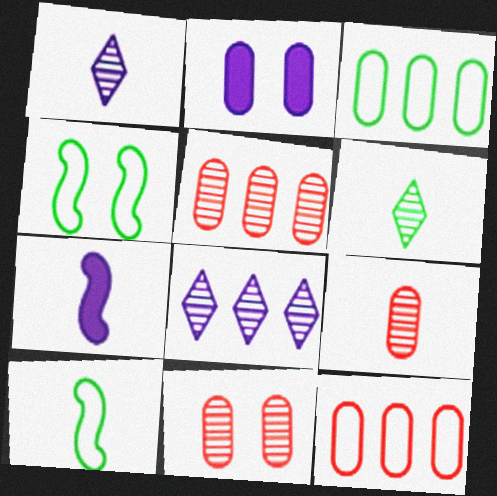[[2, 3, 9], 
[5, 9, 11]]